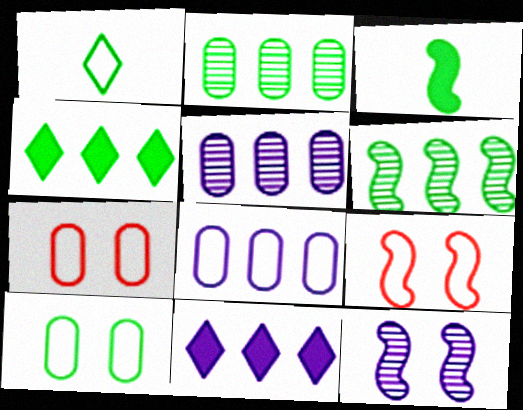[[1, 8, 9]]